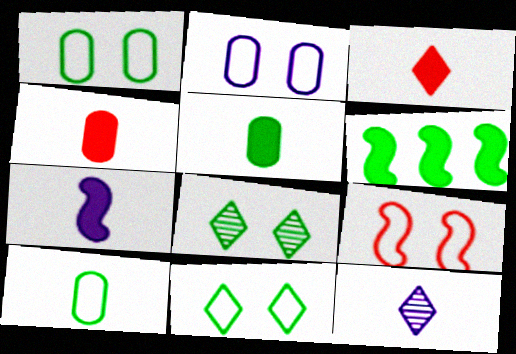[[2, 9, 11], 
[3, 5, 7], 
[6, 8, 10]]